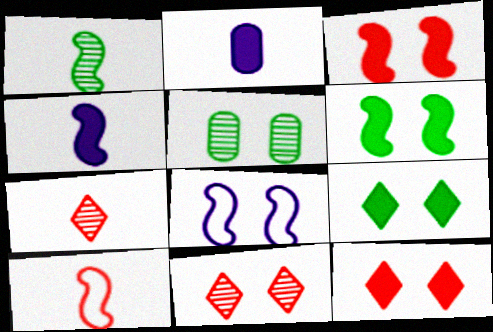[[1, 4, 10], 
[5, 8, 12]]